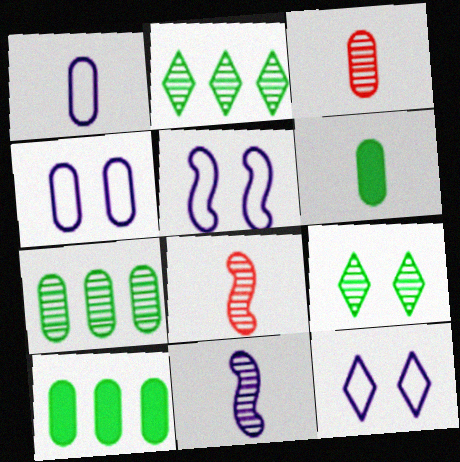[[1, 3, 6], 
[3, 4, 10], 
[4, 5, 12], 
[8, 10, 12]]